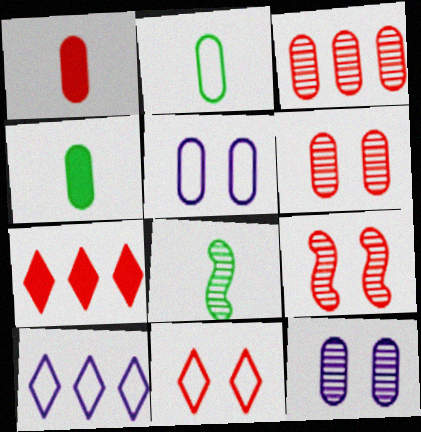[[3, 4, 5], 
[4, 9, 10], 
[5, 7, 8]]